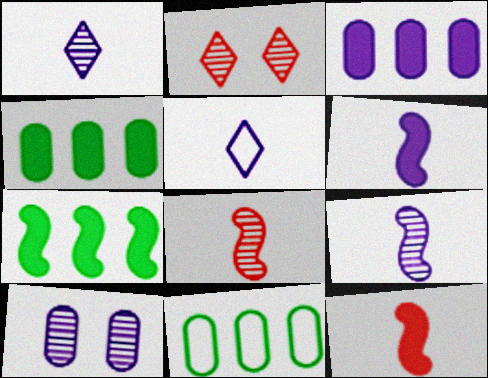[[2, 6, 11]]